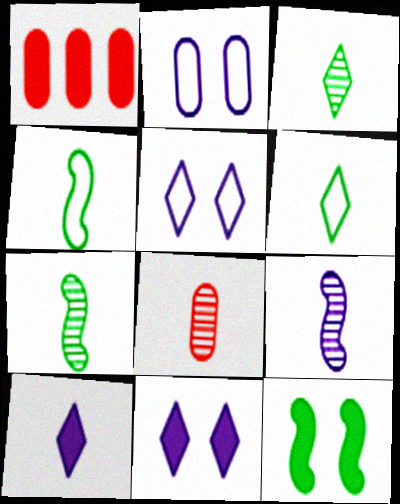[[1, 5, 7], 
[1, 10, 12], 
[3, 8, 9], 
[4, 8, 10]]